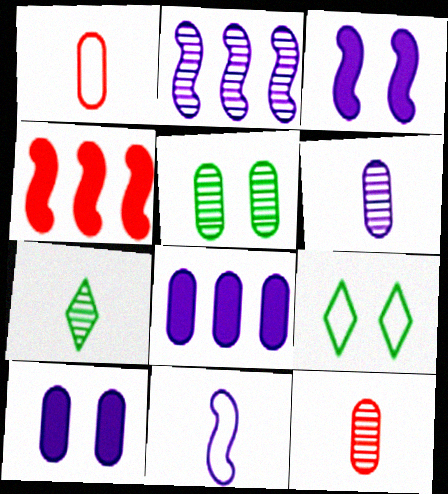[[1, 5, 8], 
[2, 3, 11], 
[4, 6, 9]]